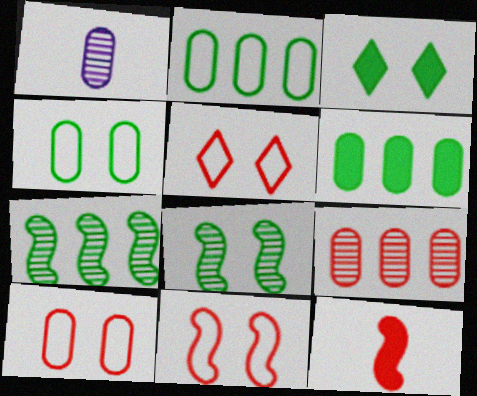[[1, 6, 10], 
[3, 4, 8], 
[5, 9, 12], 
[5, 10, 11]]